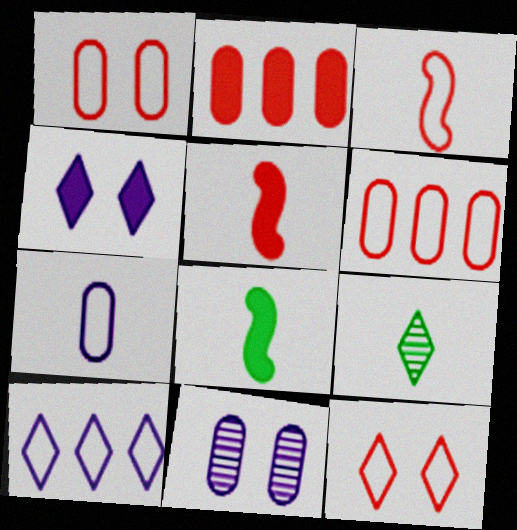[[2, 4, 8], 
[3, 6, 12], 
[5, 7, 9]]